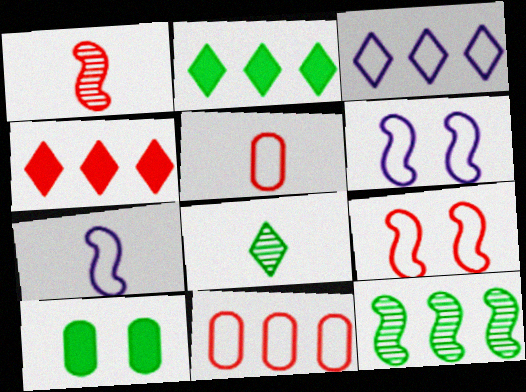[[1, 3, 10]]